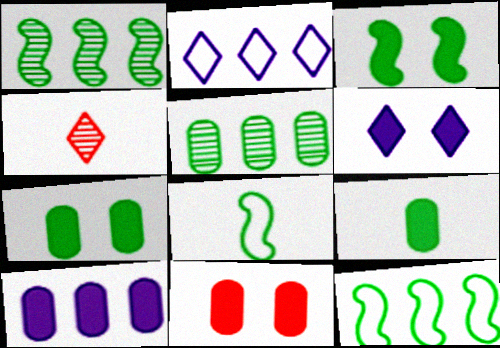[[1, 3, 8], 
[3, 6, 11], 
[9, 10, 11]]